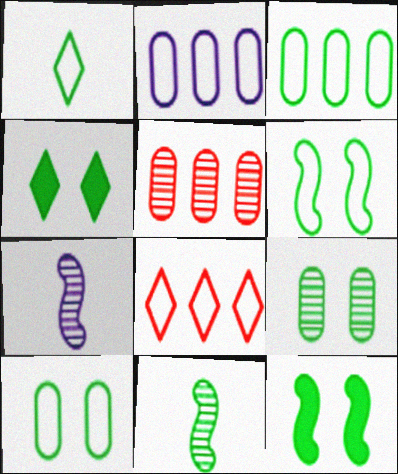[[1, 3, 6], 
[3, 4, 11], 
[4, 6, 9]]